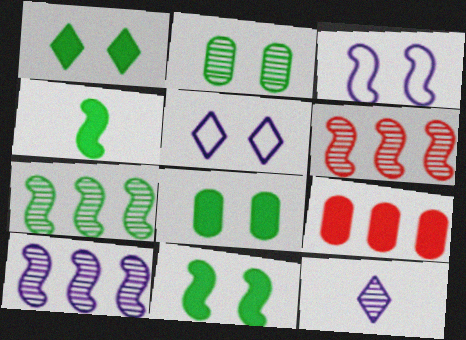[[1, 8, 11], 
[2, 6, 12], 
[3, 4, 6], 
[6, 7, 10]]